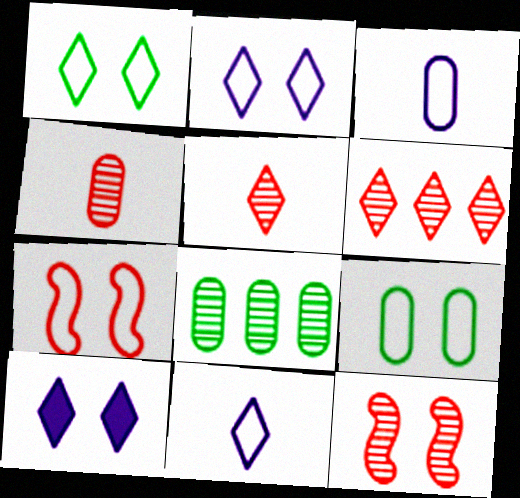[[2, 7, 9], 
[4, 6, 12], 
[9, 10, 12]]